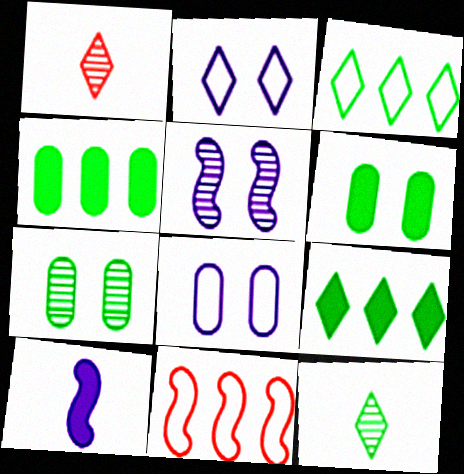[[1, 2, 9]]